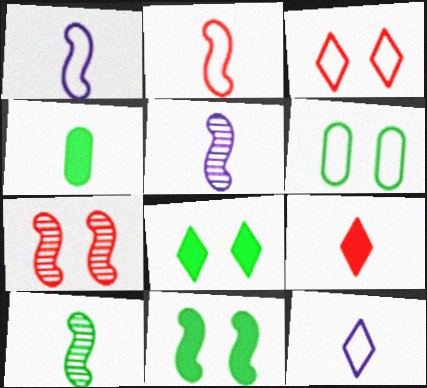[]